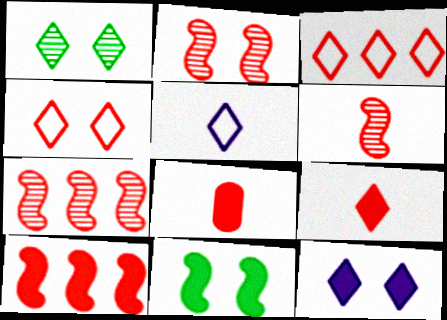[[1, 4, 12], 
[2, 3, 8], 
[2, 6, 7], 
[4, 7, 8]]